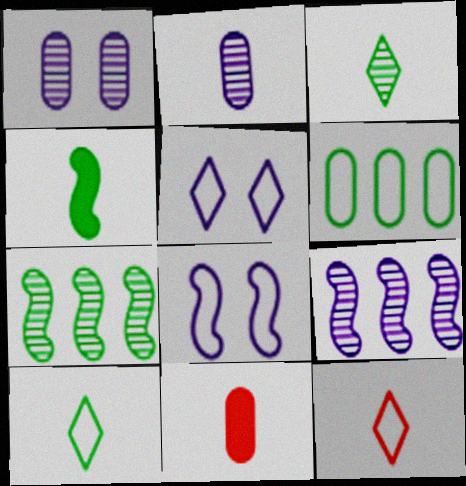[[1, 6, 11], 
[2, 4, 12], 
[5, 7, 11], 
[6, 8, 12]]